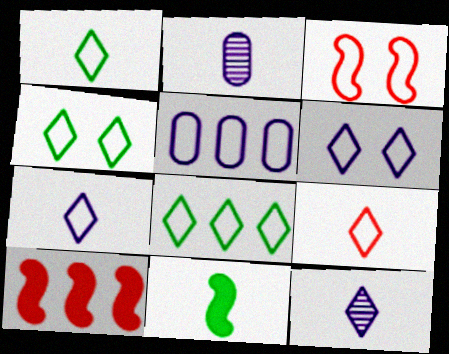[[1, 3, 5], 
[1, 4, 8], 
[1, 7, 9], 
[2, 4, 10], 
[2, 9, 11], 
[6, 8, 9]]